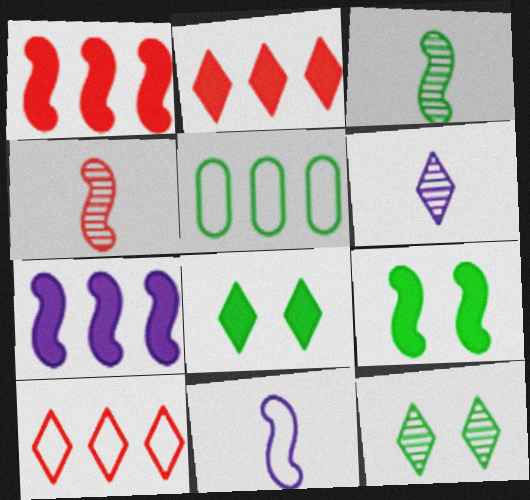[[3, 5, 8], 
[6, 8, 10]]